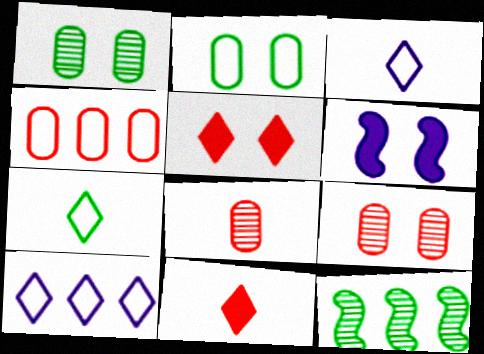[]